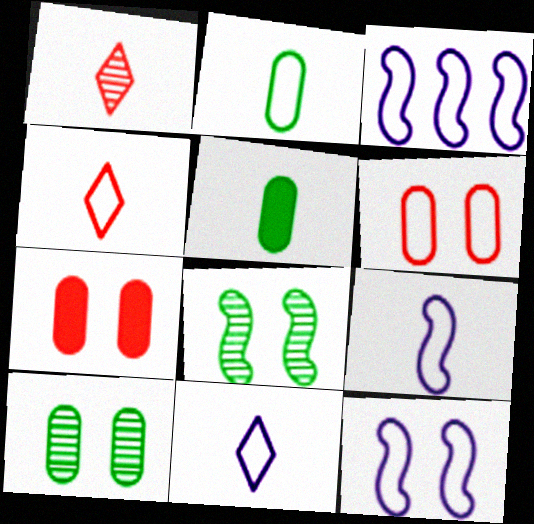[[1, 5, 9], 
[2, 4, 9], 
[3, 9, 12]]